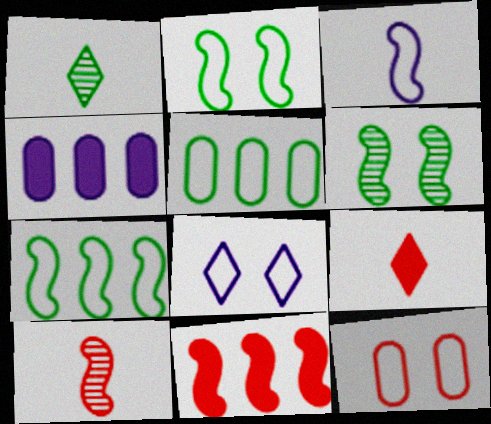[[2, 8, 12], 
[3, 6, 11]]